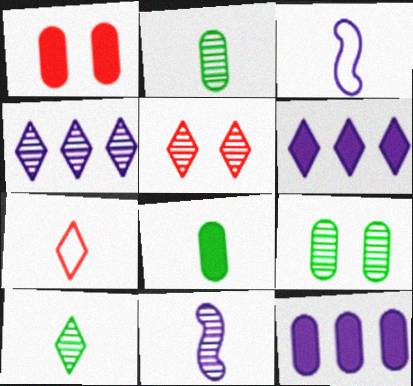[[1, 8, 12], 
[4, 5, 10], 
[7, 8, 11]]